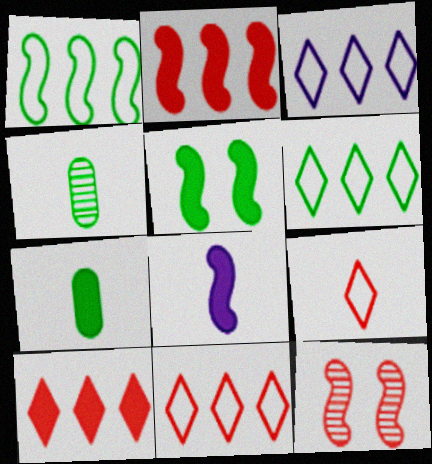[[1, 8, 12], 
[2, 5, 8], 
[3, 6, 11], 
[3, 7, 12], 
[4, 5, 6], 
[4, 8, 9]]